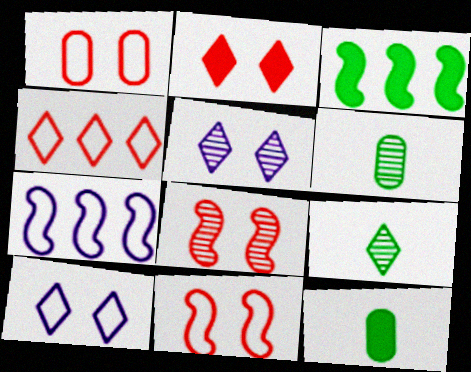[[1, 2, 8], 
[2, 6, 7]]